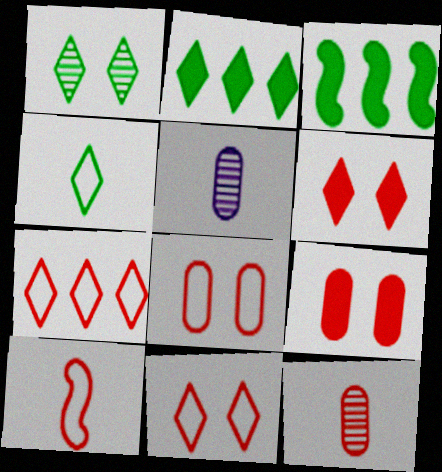[[1, 2, 4], 
[3, 5, 11], 
[7, 8, 10]]